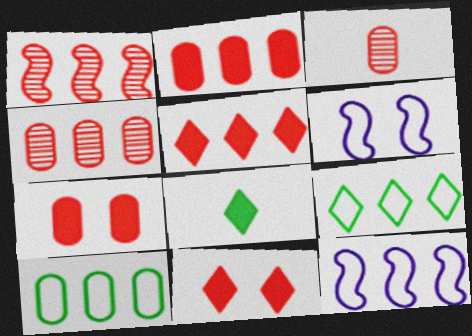[[4, 6, 8]]